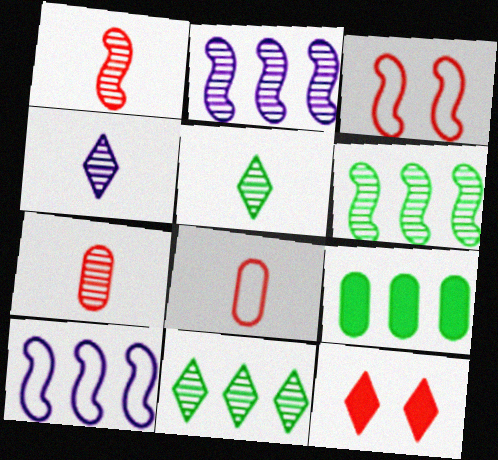[[3, 4, 9]]